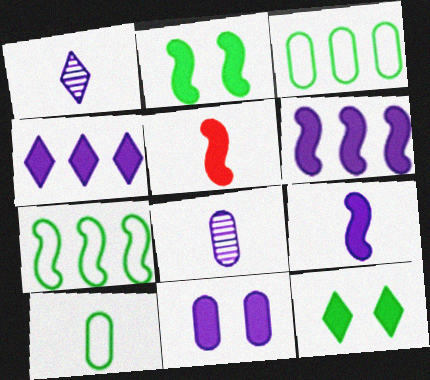[[1, 5, 10], 
[2, 5, 6], 
[4, 9, 11]]